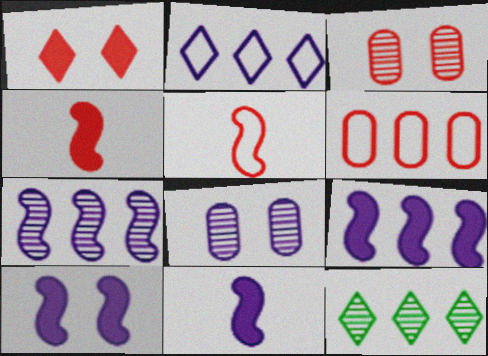[[2, 8, 11], 
[6, 9, 12], 
[9, 10, 11]]